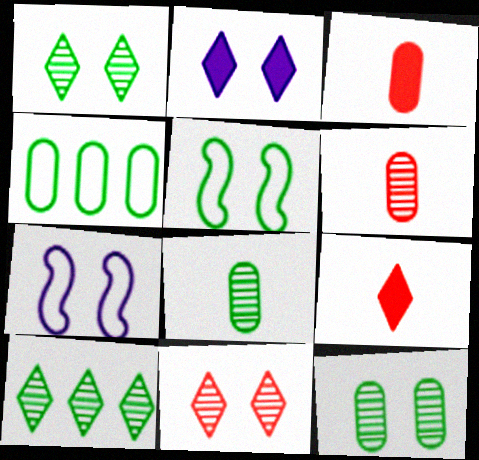[[3, 7, 10]]